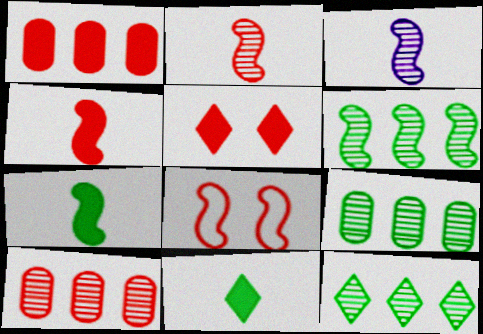[[1, 4, 5], 
[6, 9, 12]]